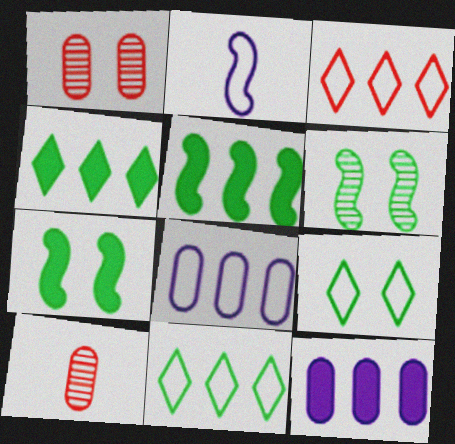[[1, 2, 4]]